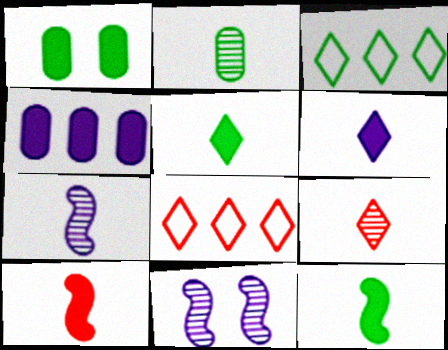[[1, 7, 8], 
[2, 7, 9]]